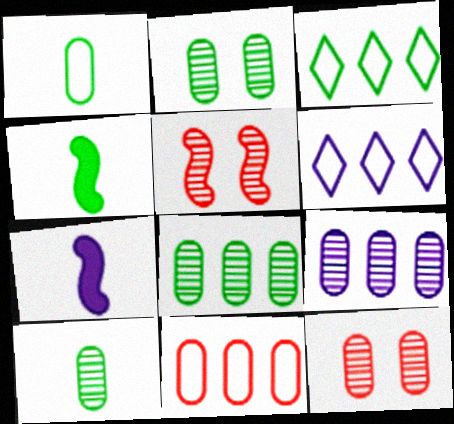[[2, 3, 4], 
[2, 8, 10], 
[3, 7, 12], 
[4, 6, 12], 
[9, 10, 12]]